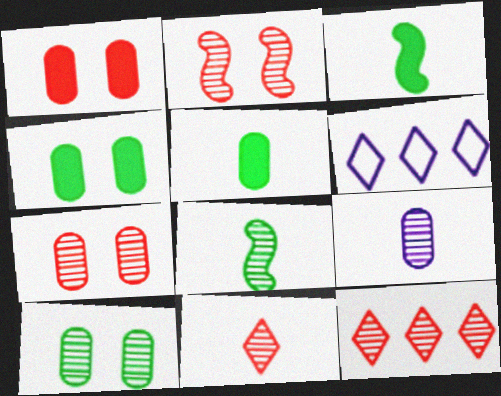[[1, 6, 8], 
[2, 5, 6], 
[3, 6, 7], 
[8, 9, 11]]